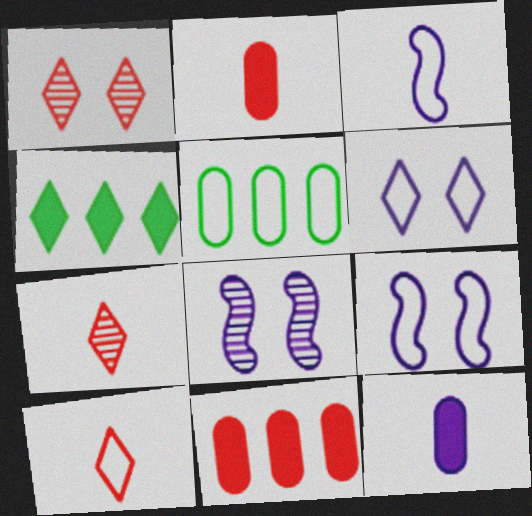[[4, 6, 7], 
[5, 9, 10]]